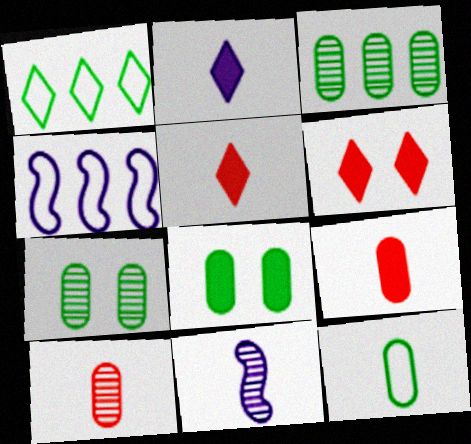[[3, 8, 12], 
[4, 5, 7], 
[5, 11, 12]]